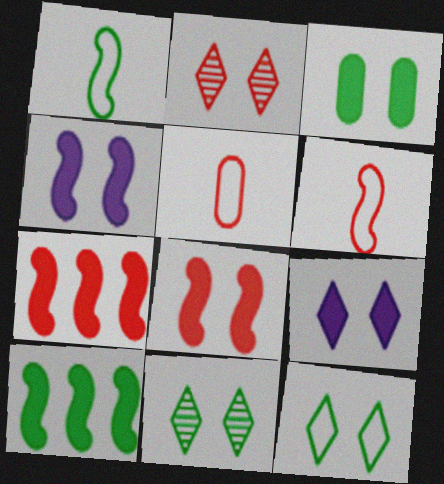[[2, 5, 7], 
[2, 9, 12], 
[3, 8, 9]]